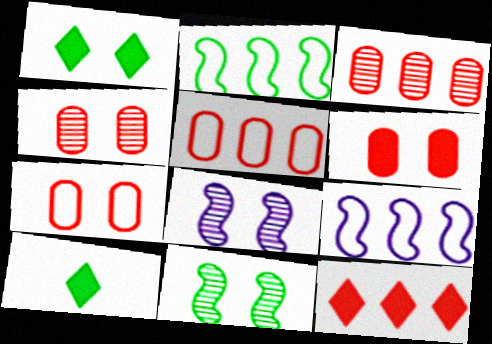[[1, 7, 8], 
[4, 6, 7], 
[4, 9, 10], 
[5, 8, 10]]